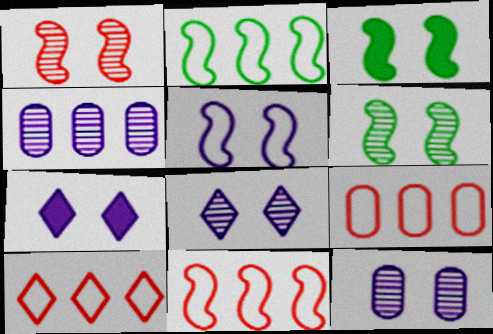[[1, 3, 5], 
[5, 7, 12], 
[9, 10, 11]]